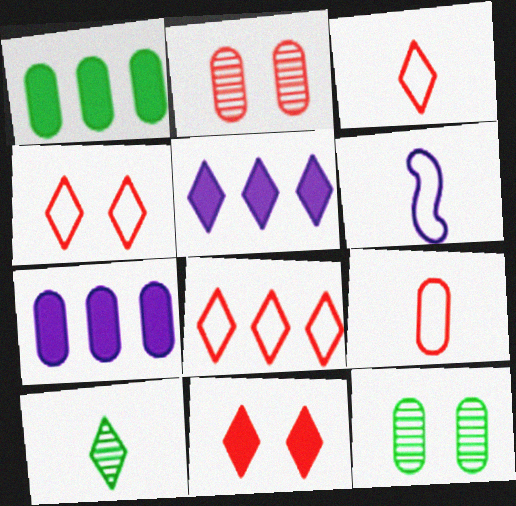[[3, 4, 8], 
[4, 5, 10], 
[7, 9, 12]]